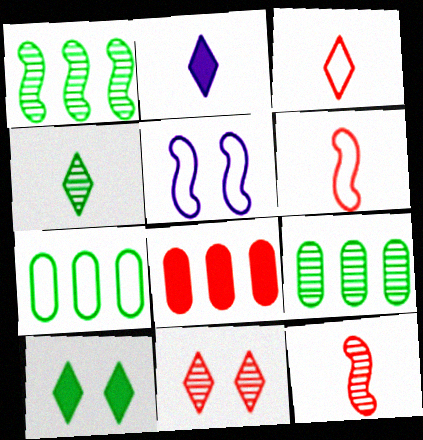[[2, 3, 4], 
[3, 5, 7], 
[4, 5, 8], 
[6, 8, 11]]